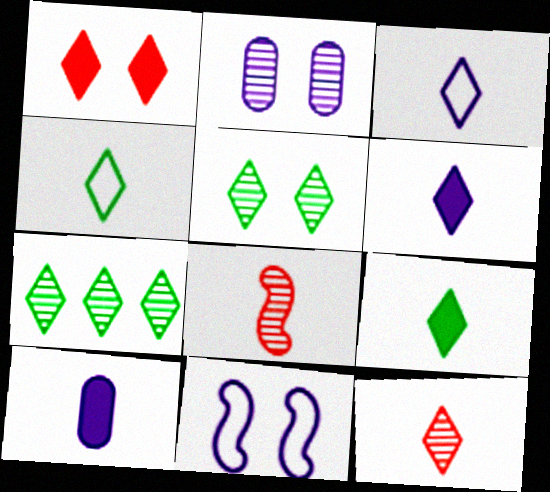[[1, 3, 7], 
[2, 7, 8], 
[3, 9, 12], 
[4, 6, 12], 
[4, 8, 10]]